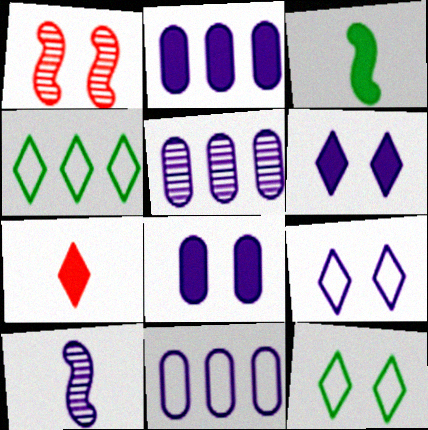[[1, 8, 12], 
[2, 5, 11], 
[2, 9, 10], 
[6, 10, 11]]